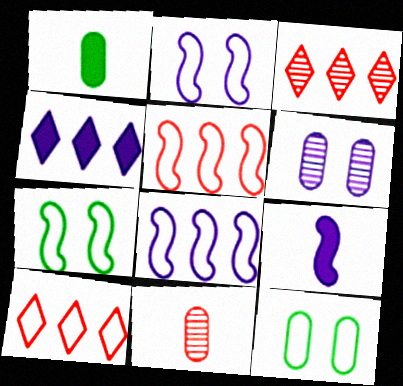[[1, 2, 3], 
[3, 9, 12], 
[4, 7, 11]]